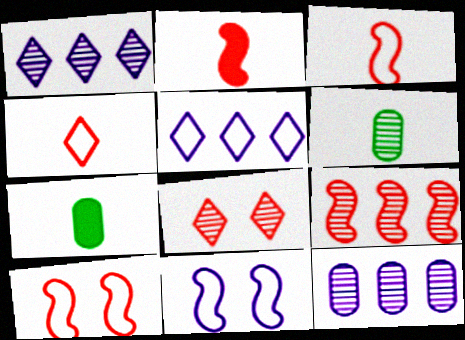[[1, 7, 10], 
[2, 9, 10]]